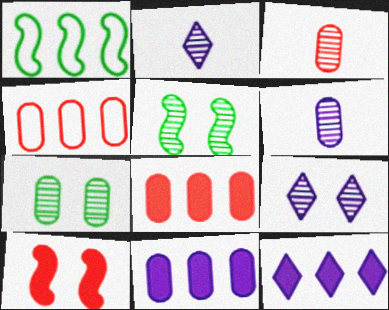[]